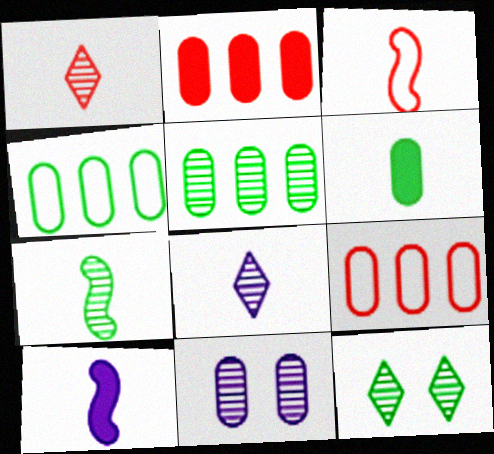[[3, 6, 8], 
[3, 7, 10], 
[5, 7, 12], 
[6, 9, 11], 
[9, 10, 12]]